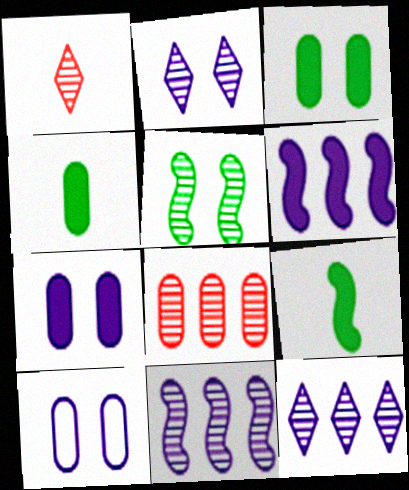[[4, 8, 10]]